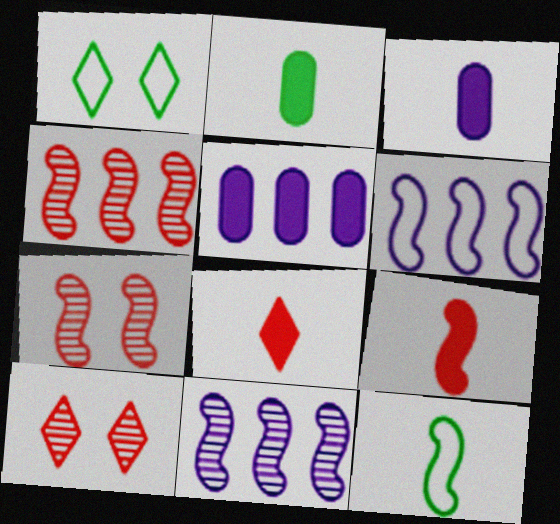[[1, 3, 4], 
[2, 6, 10], 
[5, 10, 12]]